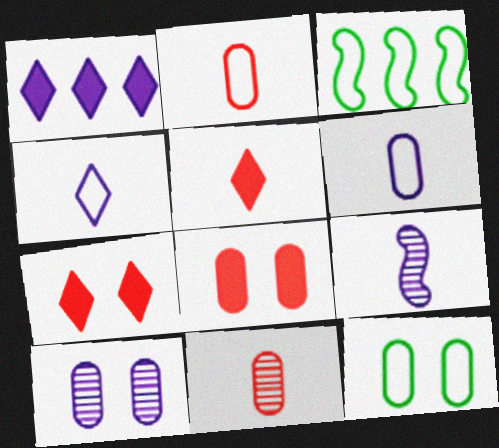[[3, 5, 10], 
[8, 10, 12]]